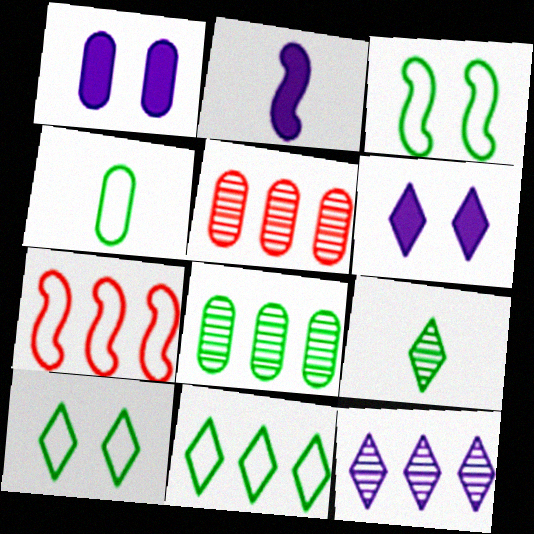[[1, 4, 5], 
[1, 7, 9], 
[2, 5, 10], 
[3, 4, 11]]